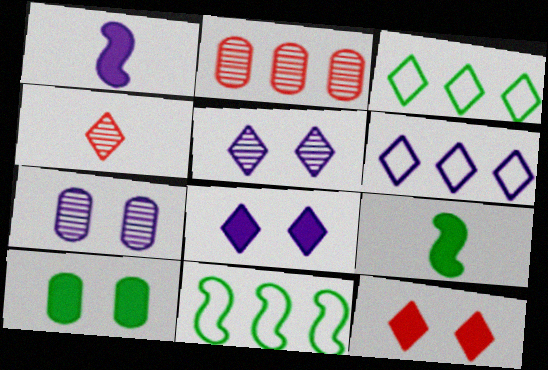[[1, 6, 7], 
[3, 4, 8]]